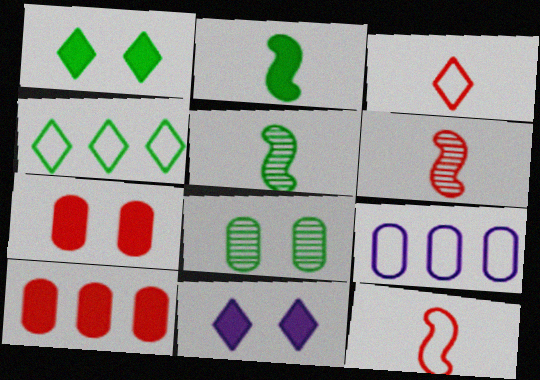[[1, 6, 9], 
[2, 4, 8], 
[2, 10, 11]]